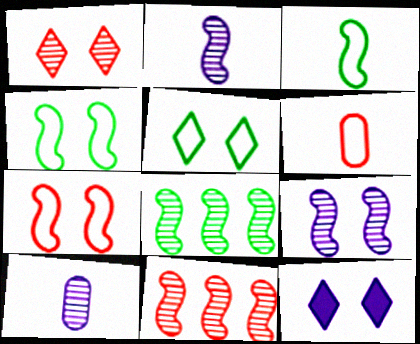[[1, 5, 12], 
[1, 8, 10], 
[6, 8, 12]]